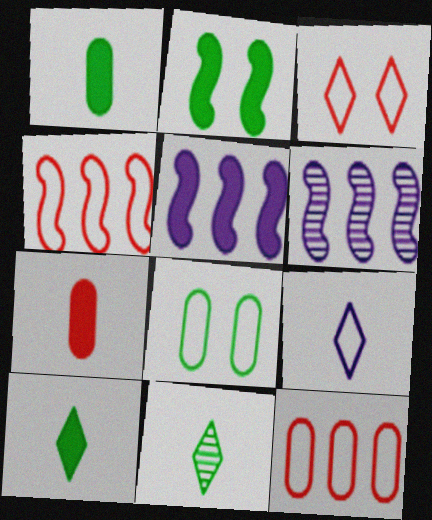[[1, 3, 6], 
[4, 8, 9]]